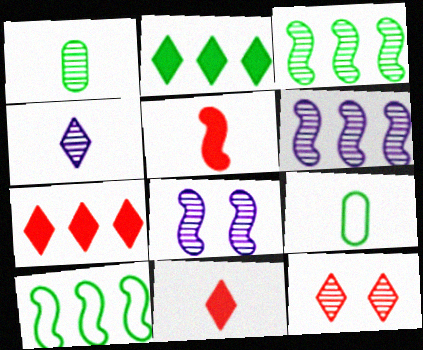[[1, 6, 12], 
[4, 5, 9], 
[5, 8, 10], 
[7, 8, 9]]